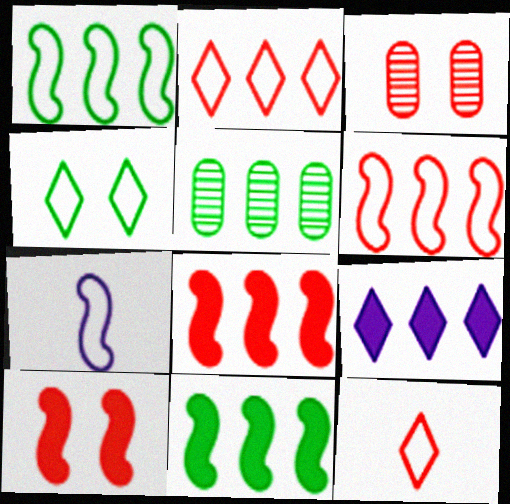[[3, 8, 12], 
[5, 6, 9]]